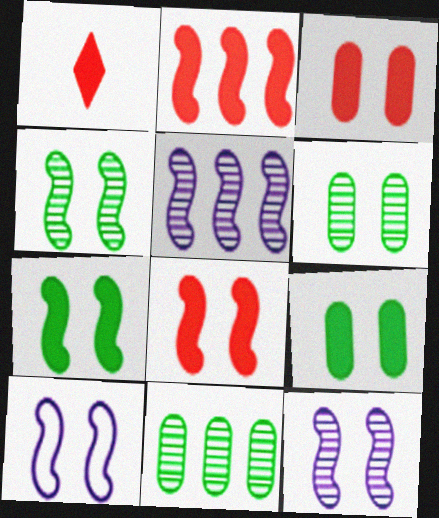[[1, 2, 3], 
[1, 10, 11], 
[4, 8, 10]]